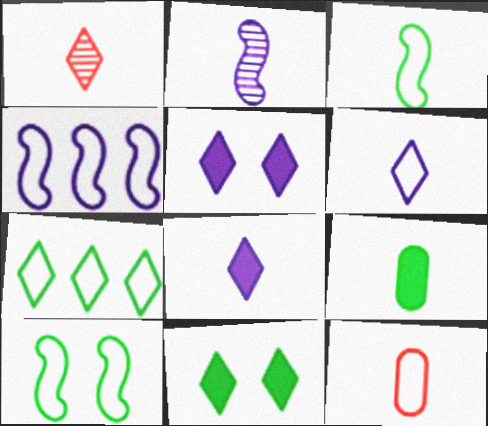[[1, 5, 7], 
[3, 6, 12]]